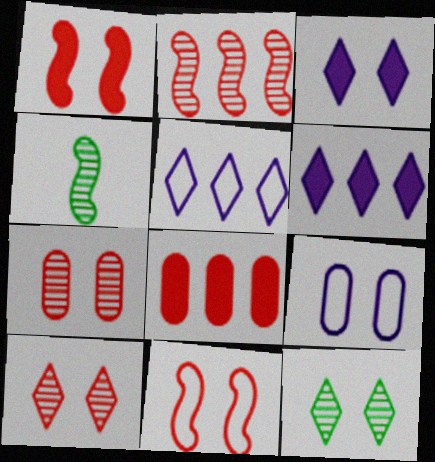[[1, 9, 12]]